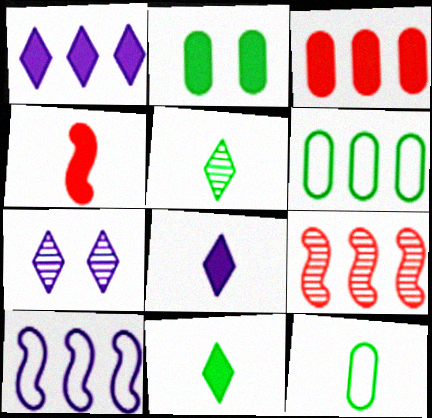[[1, 2, 4], 
[1, 6, 9], 
[4, 6, 7]]